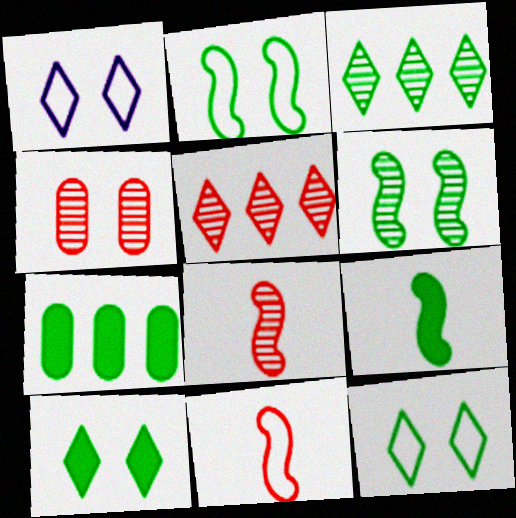[[1, 7, 8], 
[4, 5, 8], 
[7, 9, 10]]